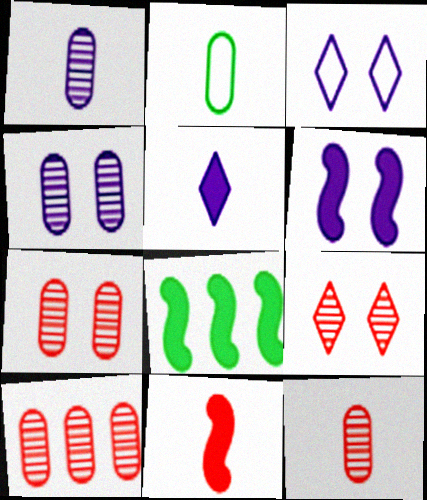[[3, 4, 6], 
[3, 8, 12], 
[6, 8, 11], 
[7, 10, 12]]